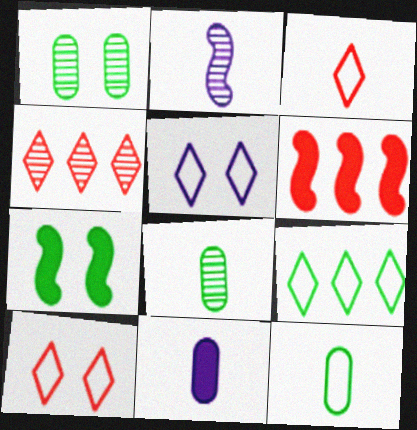[[1, 2, 4], 
[3, 5, 9], 
[5, 6, 8], 
[7, 8, 9]]